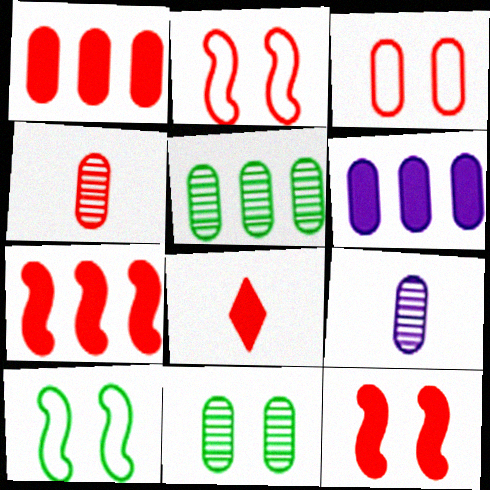[[1, 3, 4], 
[1, 8, 12]]